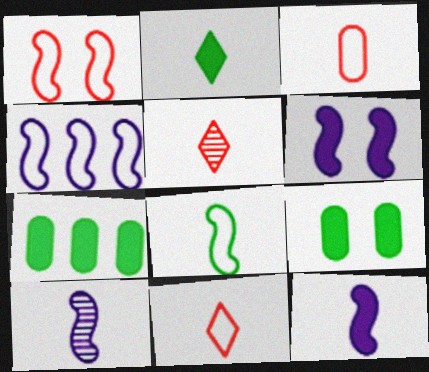[[1, 4, 8], 
[2, 3, 10], 
[4, 5, 9], 
[4, 6, 10]]